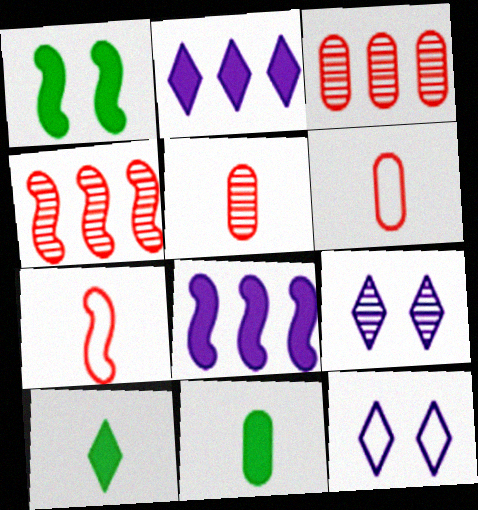[[4, 11, 12]]